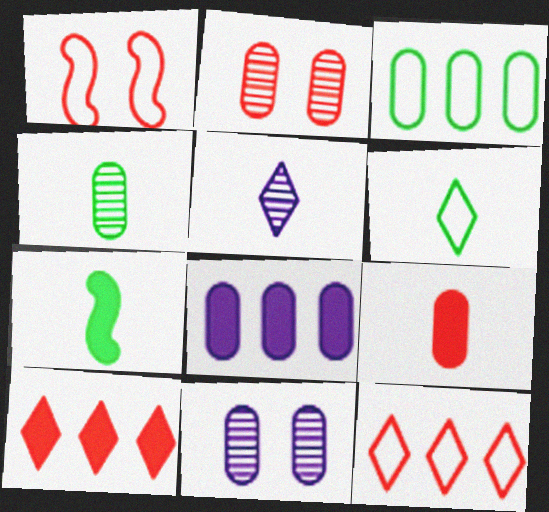[[3, 9, 11], 
[4, 6, 7], 
[7, 11, 12]]